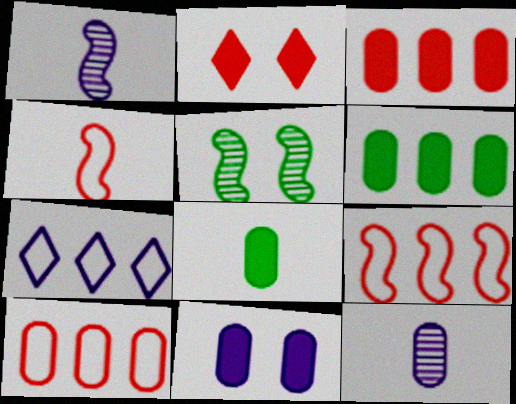[[1, 7, 11], 
[3, 8, 11]]